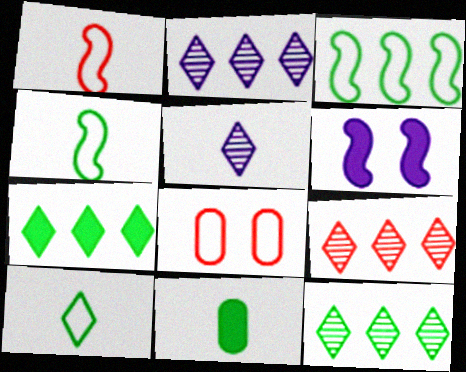[[1, 5, 11], 
[2, 9, 12]]